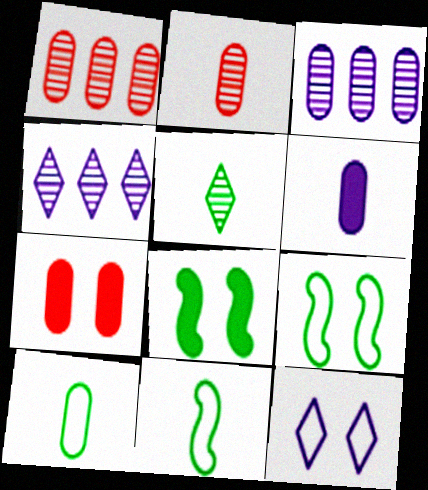[[2, 6, 10], 
[3, 7, 10], 
[4, 7, 11]]